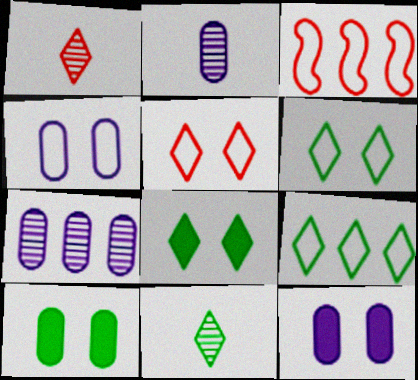[[2, 3, 8], 
[3, 11, 12], 
[8, 9, 11]]